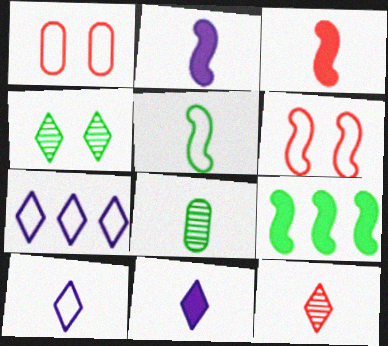[[1, 5, 7], 
[3, 8, 10]]